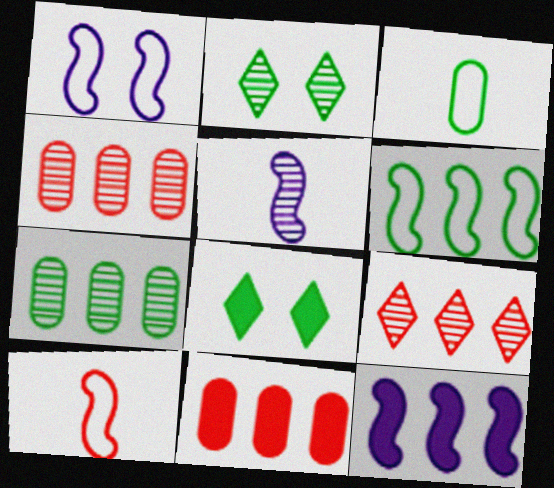[[1, 5, 12], 
[1, 6, 10], 
[2, 4, 5]]